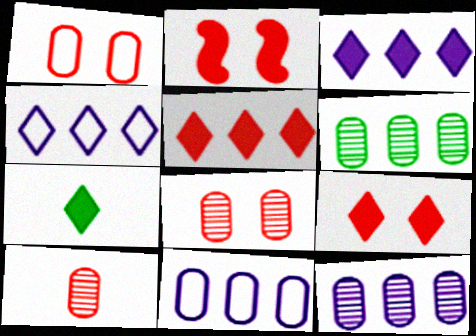[[3, 7, 9]]